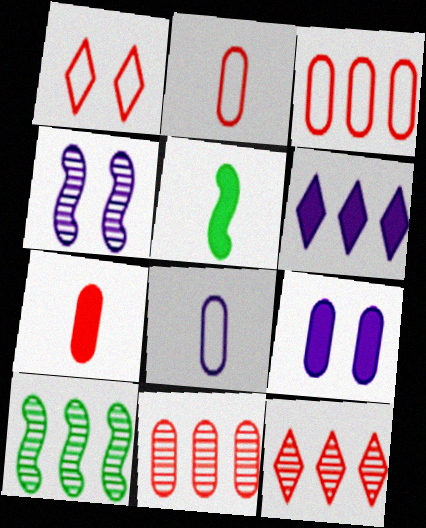[[3, 6, 10], 
[4, 6, 8]]